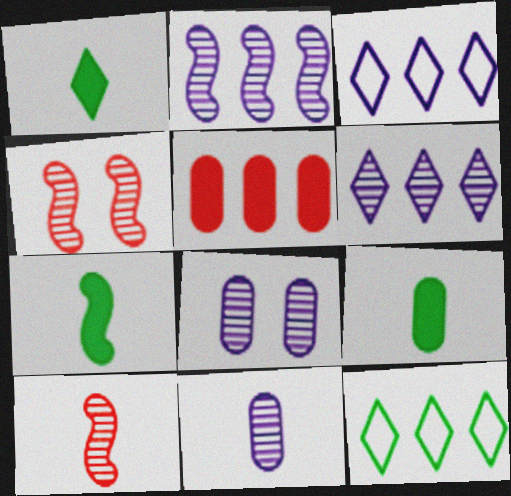[[1, 7, 9], 
[2, 5, 12], 
[3, 4, 9]]